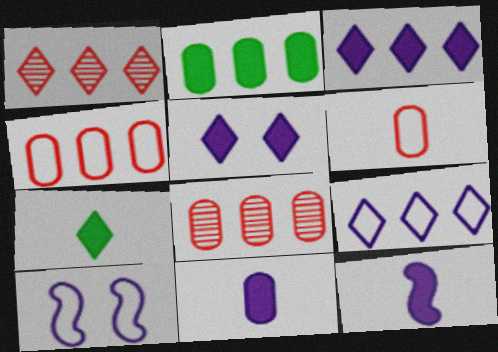[[7, 8, 10]]